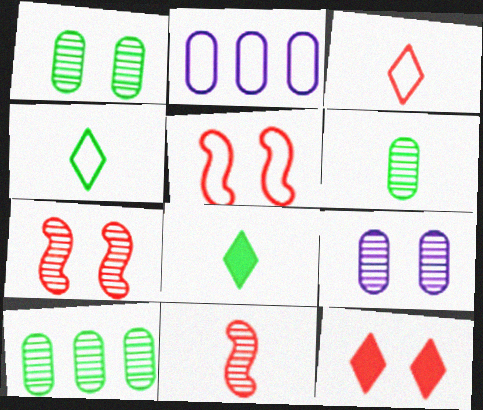[[1, 6, 10], 
[2, 4, 5], 
[2, 7, 8]]